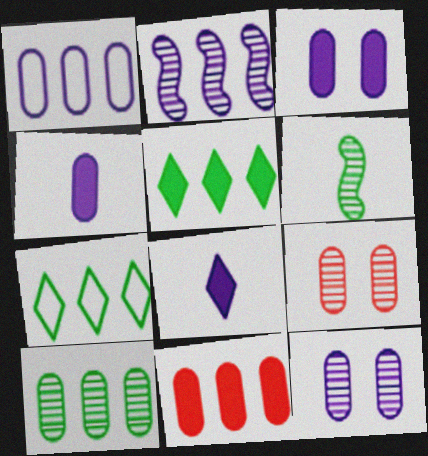[[1, 4, 12], 
[1, 10, 11], 
[2, 7, 11]]